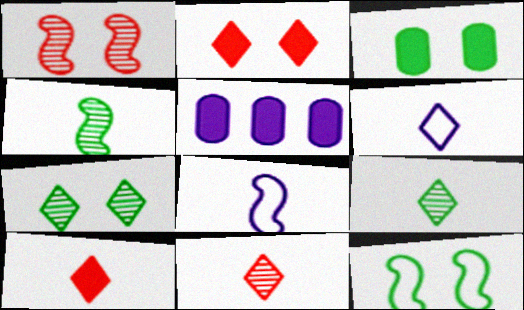[[3, 7, 12], 
[5, 11, 12], 
[6, 9, 10]]